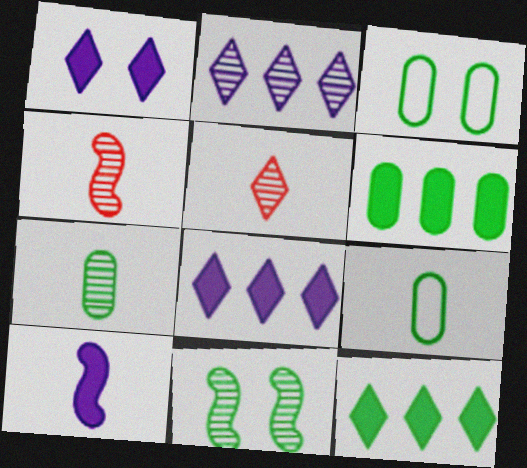[[3, 4, 8], 
[3, 6, 7], 
[5, 9, 10], 
[9, 11, 12]]